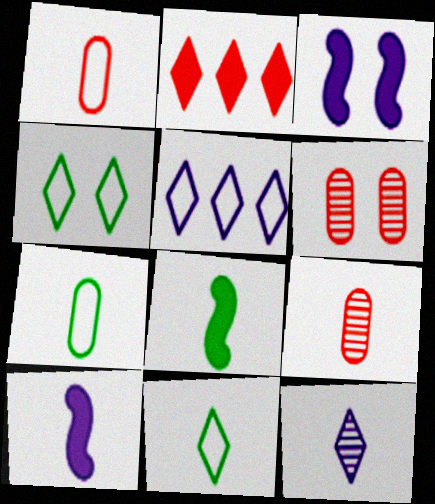[[1, 8, 12], 
[2, 4, 12], 
[3, 4, 6], 
[5, 6, 8], 
[9, 10, 11]]